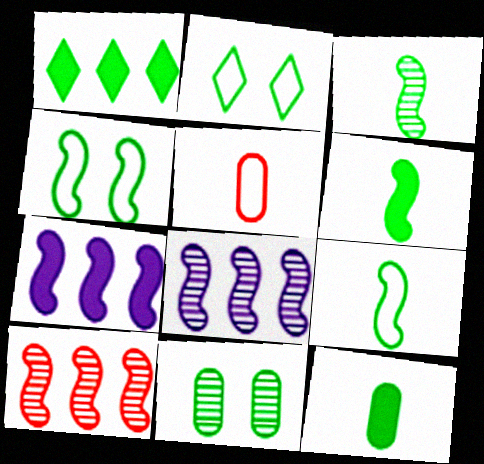[[1, 9, 11], 
[3, 6, 9]]